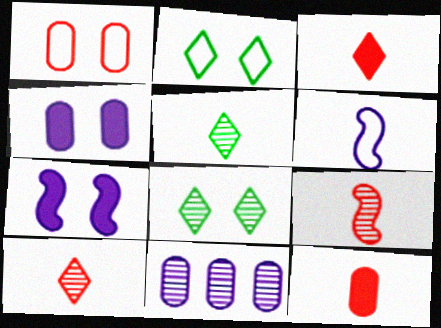[[1, 7, 8], 
[5, 6, 12], 
[8, 9, 11]]